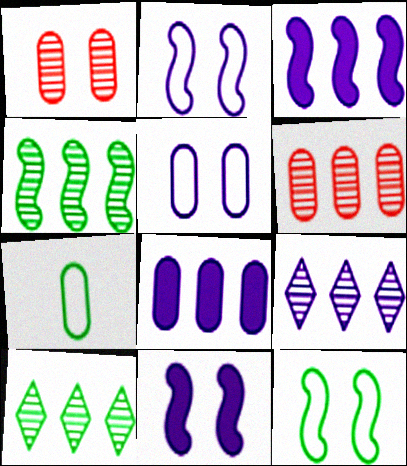[[1, 7, 8], 
[4, 6, 9]]